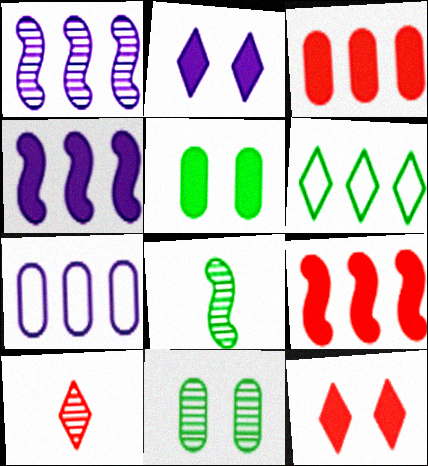[[1, 3, 6], 
[1, 10, 11], 
[2, 6, 10], 
[5, 6, 8], 
[7, 8, 12]]